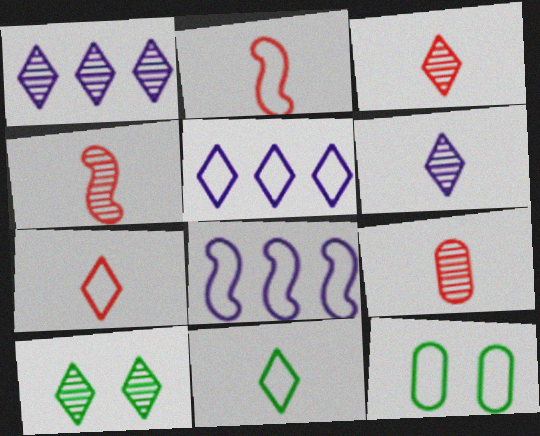[[1, 3, 10], 
[2, 5, 12], 
[3, 4, 9], 
[7, 8, 12]]